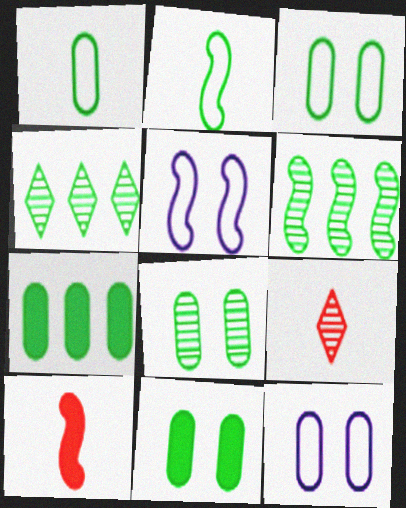[[1, 7, 8], 
[2, 4, 11], 
[3, 8, 11], 
[4, 10, 12], 
[5, 6, 10], 
[5, 7, 9]]